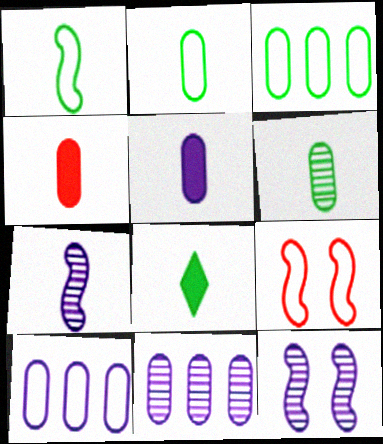[[1, 6, 8], 
[8, 9, 11]]